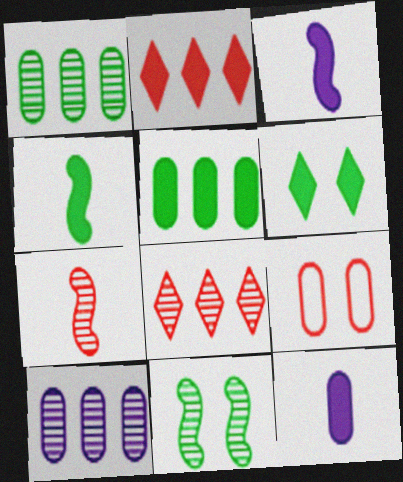[[1, 9, 12], 
[2, 7, 9], 
[4, 5, 6]]